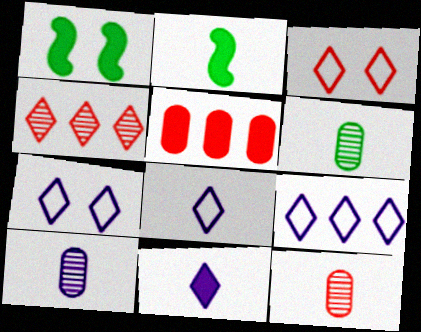[[1, 5, 11], 
[1, 9, 12], 
[2, 8, 12], 
[6, 10, 12], 
[7, 8, 9]]